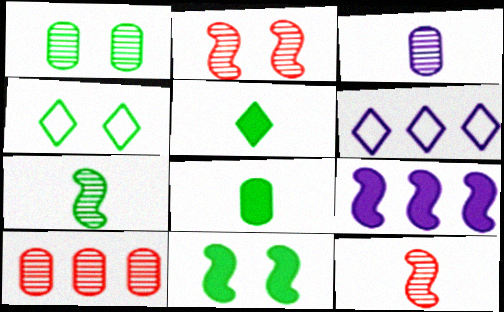[[1, 3, 10], 
[1, 4, 11], 
[2, 6, 8]]